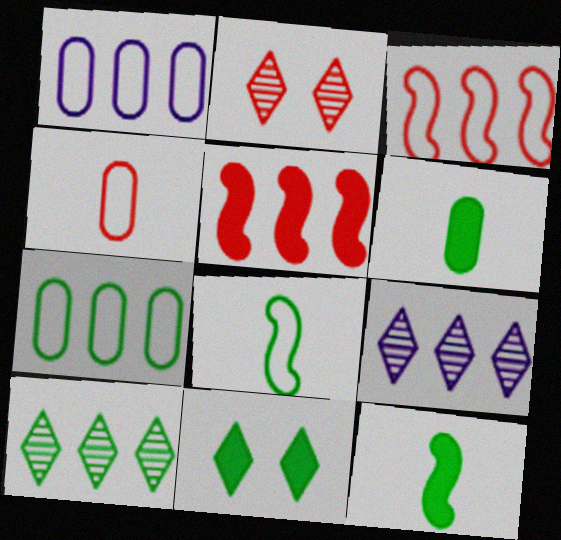[[1, 2, 12], 
[1, 5, 10], 
[2, 4, 5], 
[5, 7, 9]]